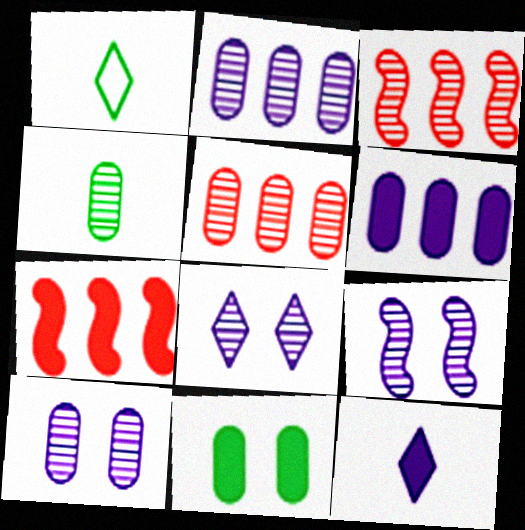[[1, 7, 10], 
[3, 4, 8], 
[4, 5, 10], 
[7, 11, 12], 
[8, 9, 10]]